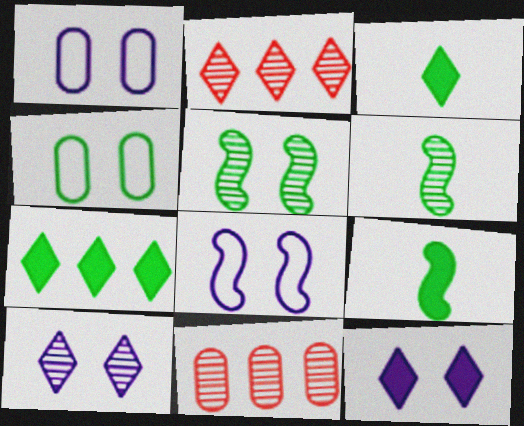[[1, 2, 9], 
[3, 8, 11], 
[4, 6, 7], 
[6, 10, 11]]